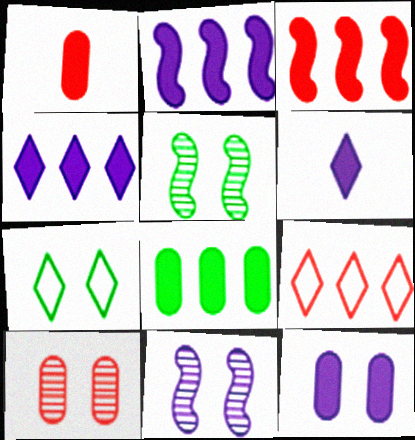[[1, 8, 12], 
[2, 6, 12], 
[3, 4, 8]]